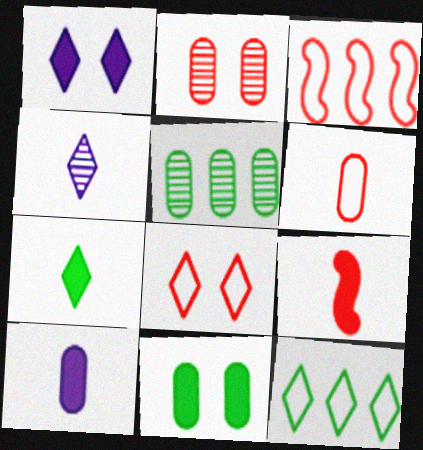[[3, 4, 11], 
[3, 6, 8], 
[7, 9, 10]]